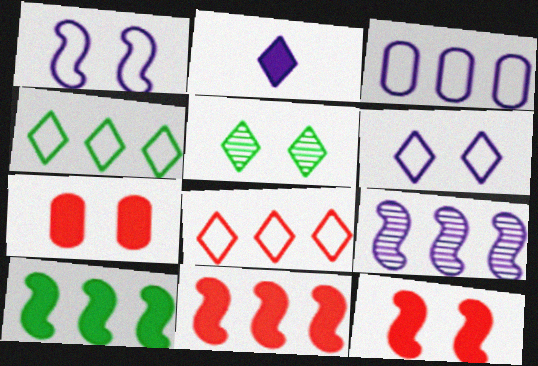[[1, 5, 7], 
[2, 5, 8], 
[2, 7, 10]]